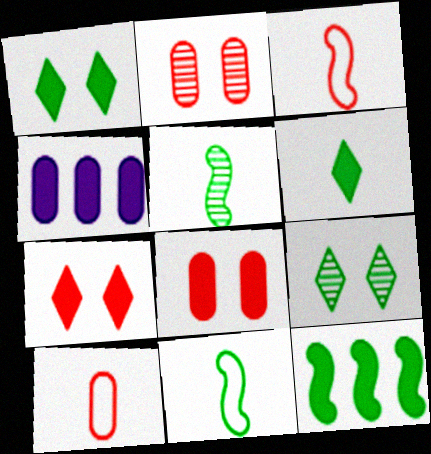[[3, 4, 9]]